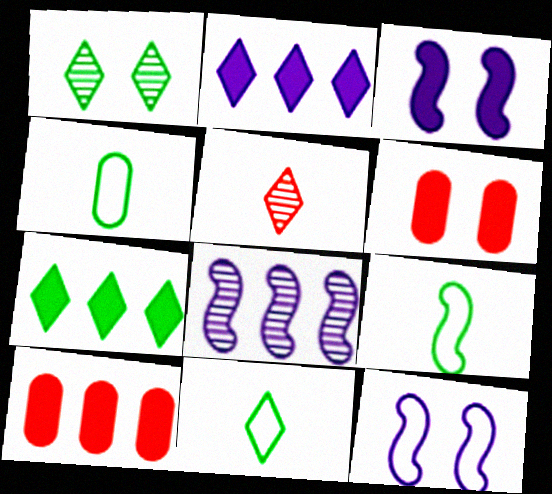[[1, 6, 12], 
[1, 7, 11], 
[4, 9, 11], 
[6, 8, 11]]